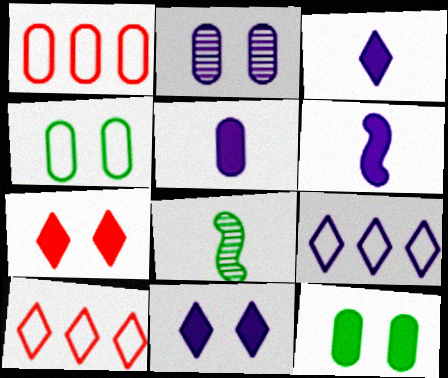[[1, 8, 11], 
[2, 6, 9], 
[3, 5, 6]]